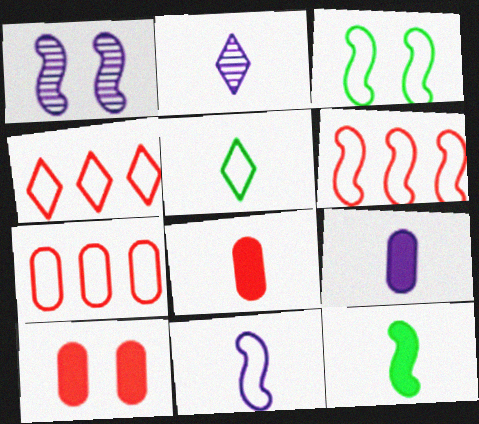[[1, 6, 12], 
[2, 9, 11], 
[3, 6, 11], 
[4, 6, 7]]